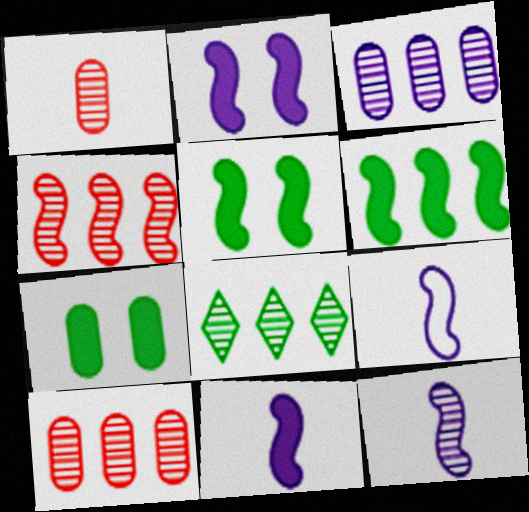[[3, 4, 8], 
[4, 5, 9], 
[9, 11, 12]]